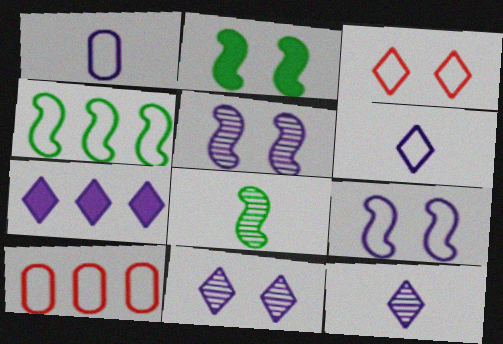[[1, 3, 4], 
[1, 5, 7], 
[2, 4, 8], 
[2, 10, 12], 
[6, 7, 11]]